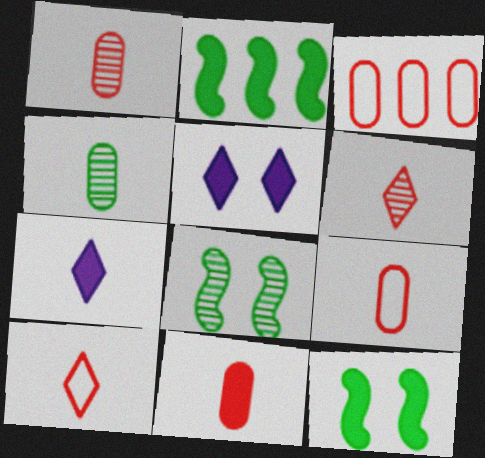[[1, 9, 11], 
[2, 5, 11], 
[3, 7, 8]]